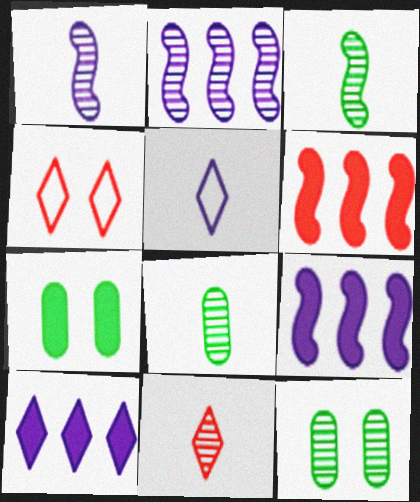[[1, 8, 11], 
[2, 11, 12], 
[4, 8, 9], 
[5, 6, 12]]